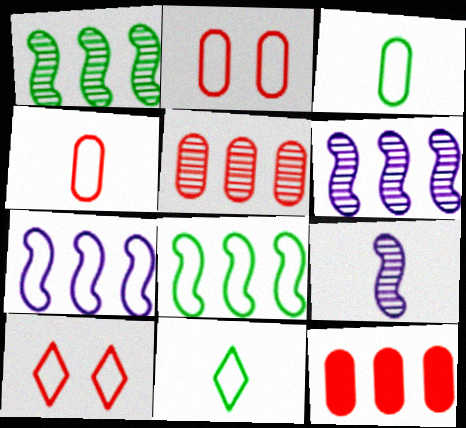[[2, 7, 11], 
[3, 7, 10]]